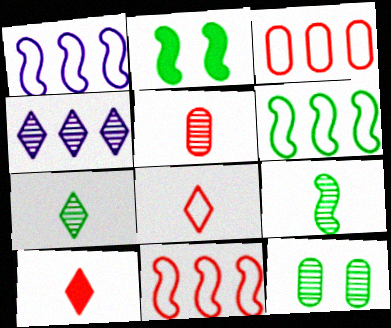[[1, 6, 11], 
[1, 10, 12], 
[2, 6, 9]]